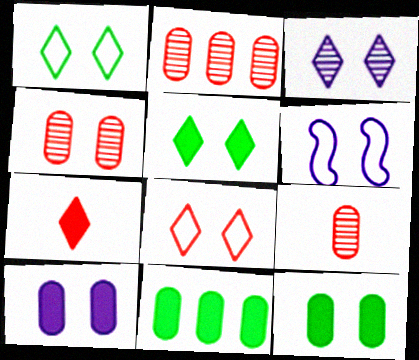[[2, 4, 9], 
[3, 5, 8], 
[3, 6, 10], 
[4, 5, 6]]